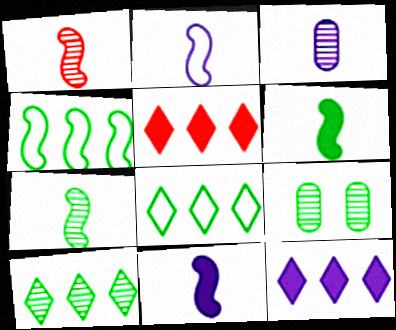[[1, 2, 6], 
[2, 5, 9], 
[6, 8, 9], 
[7, 9, 10]]